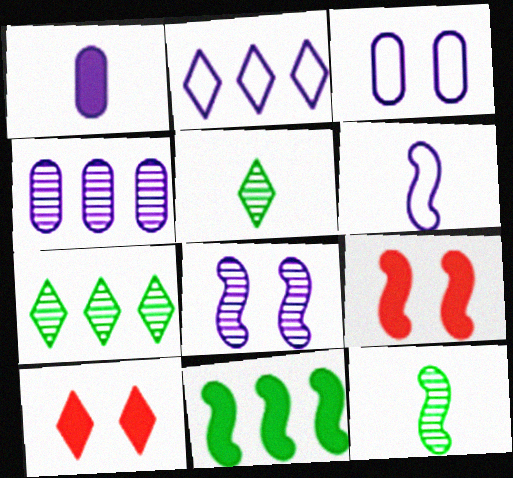[[1, 2, 8], 
[1, 3, 4], 
[1, 10, 11], 
[2, 3, 6], 
[2, 5, 10]]